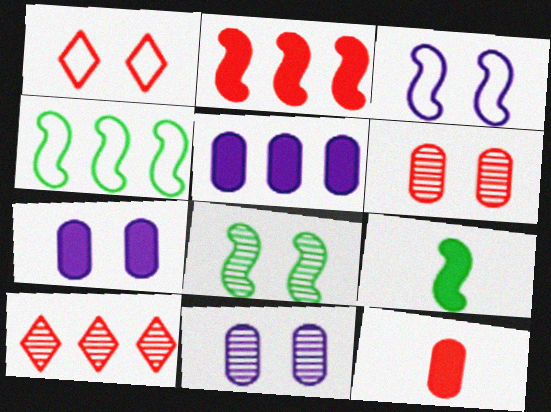[[1, 7, 8], 
[4, 5, 10], 
[4, 8, 9]]